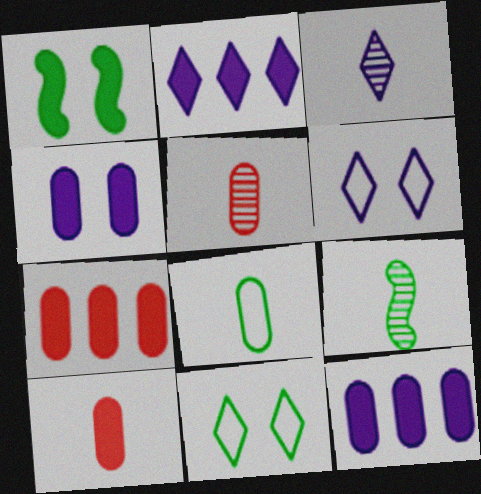[[1, 2, 10], 
[2, 3, 6], 
[3, 5, 9], 
[6, 7, 9]]